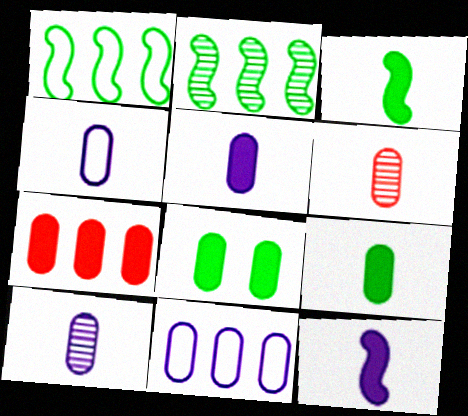[[4, 5, 10], 
[4, 6, 9], 
[5, 7, 8], 
[6, 8, 11]]